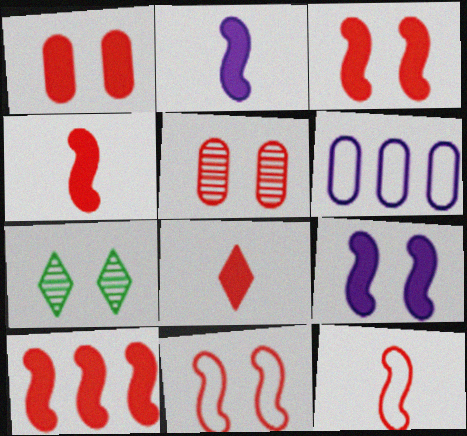[[1, 8, 10], 
[3, 4, 10], 
[4, 6, 7]]